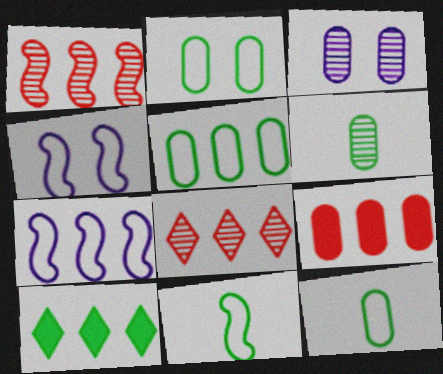[[2, 5, 12], 
[3, 9, 12]]